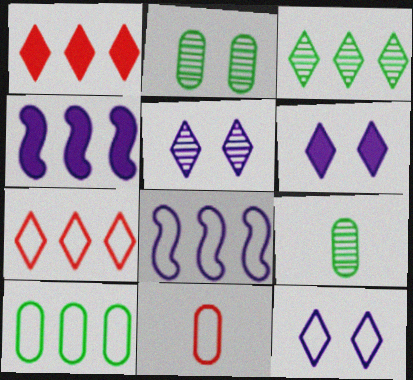[[5, 6, 12], 
[7, 8, 10]]